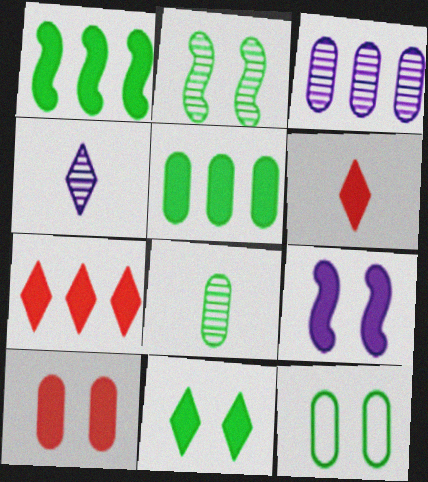[[2, 11, 12], 
[5, 6, 9], 
[5, 8, 12], 
[9, 10, 11]]